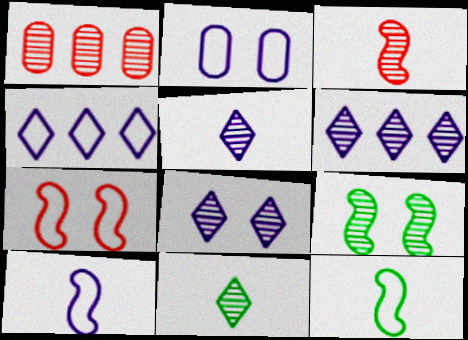[[1, 5, 9], 
[2, 4, 10], 
[5, 6, 8]]